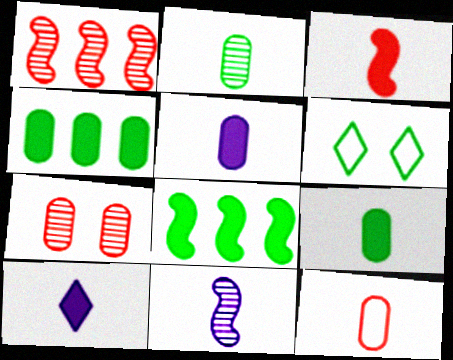[[1, 5, 6], 
[2, 5, 12], 
[2, 6, 8], 
[3, 9, 10]]